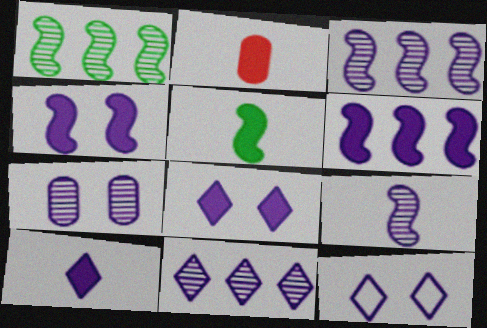[[1, 2, 12], 
[2, 5, 10], 
[4, 7, 12], 
[7, 9, 11], 
[10, 11, 12]]